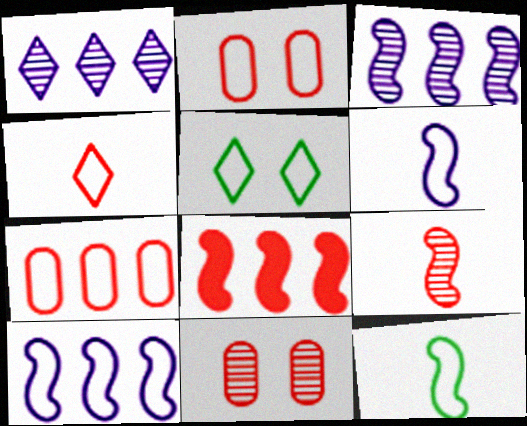[[4, 8, 11], 
[5, 6, 7]]